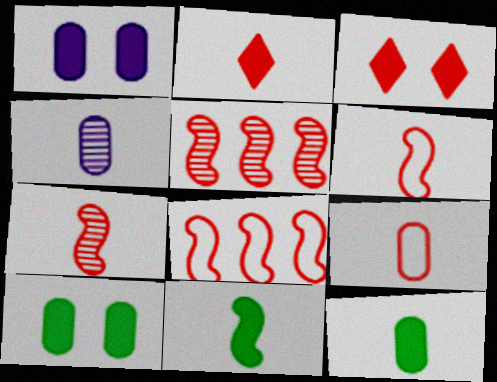[[2, 7, 9], 
[3, 5, 9], 
[4, 9, 12]]